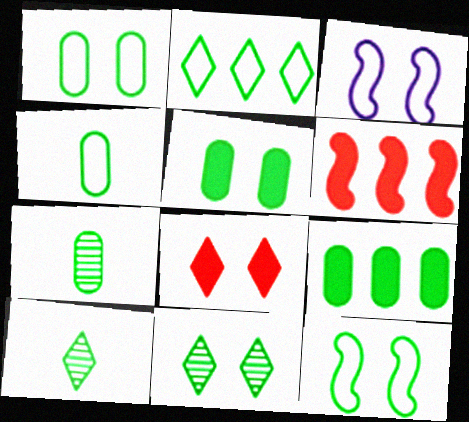[[1, 7, 9], 
[2, 4, 12], 
[5, 11, 12], 
[9, 10, 12]]